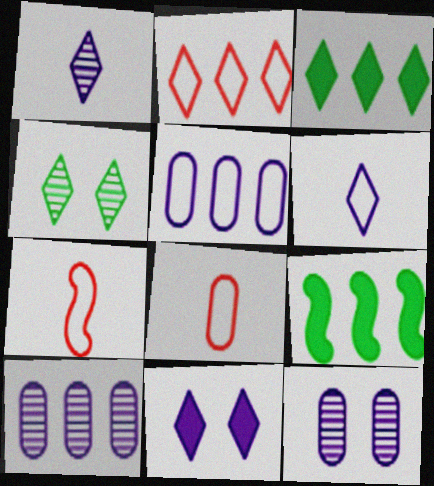[[2, 9, 10], 
[3, 7, 12]]